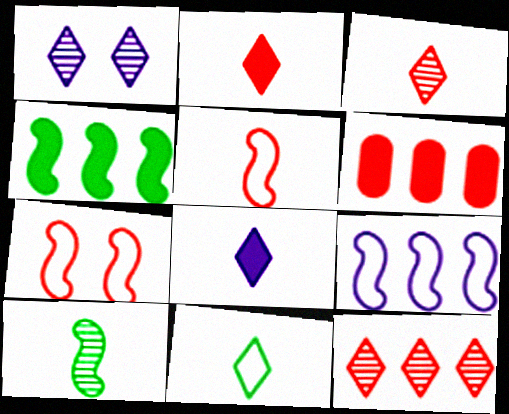[[3, 6, 7], 
[3, 8, 11]]